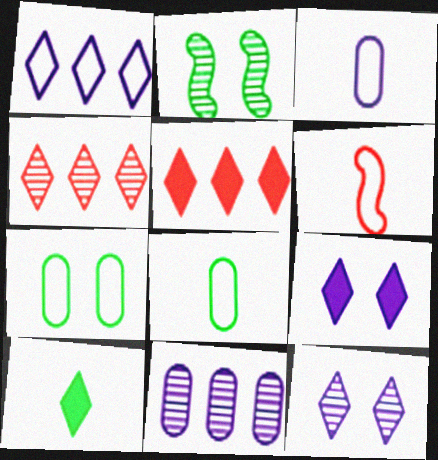[[1, 6, 7], 
[2, 3, 5], 
[5, 9, 10]]